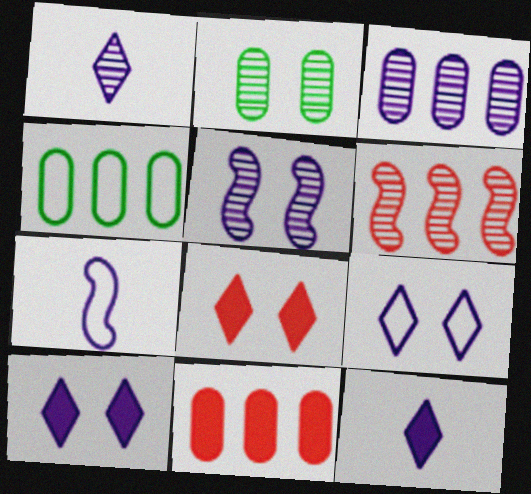[[1, 2, 6], 
[1, 3, 5], 
[3, 4, 11], 
[3, 7, 10]]